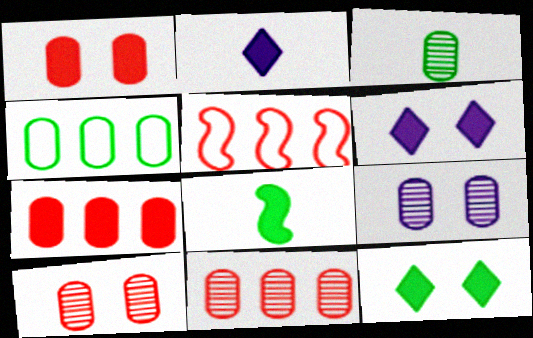[[3, 5, 6], 
[3, 9, 11], 
[6, 7, 8]]